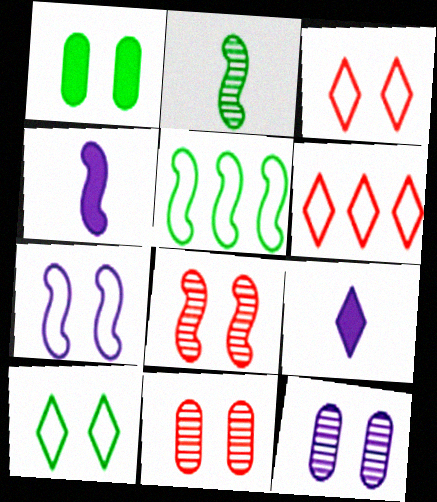[[4, 5, 8], 
[5, 9, 11]]